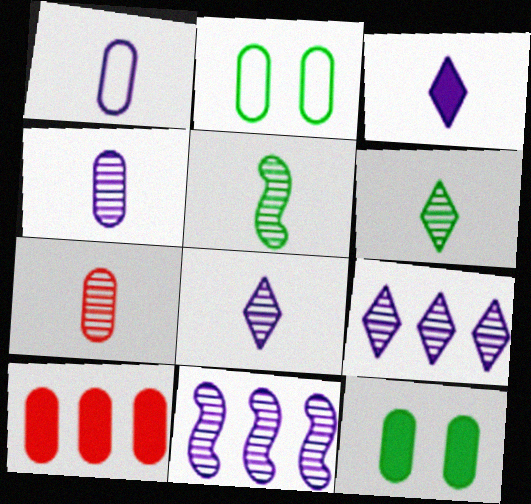[[2, 4, 10], 
[5, 7, 8]]